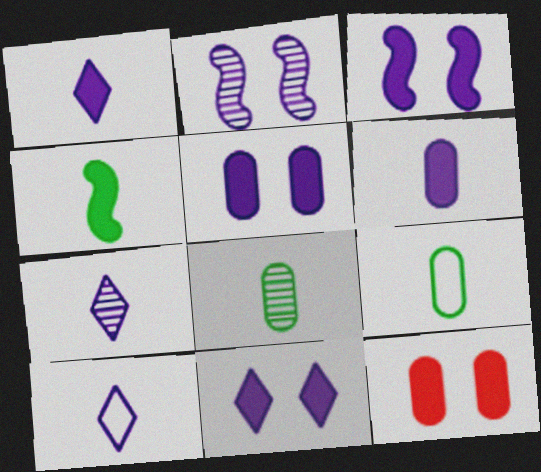[[1, 7, 10], 
[3, 5, 11]]